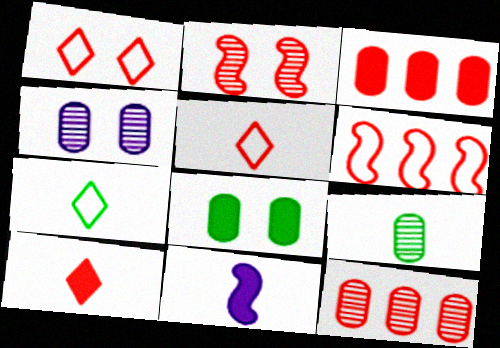[[2, 3, 5], 
[4, 9, 12], 
[5, 9, 11]]